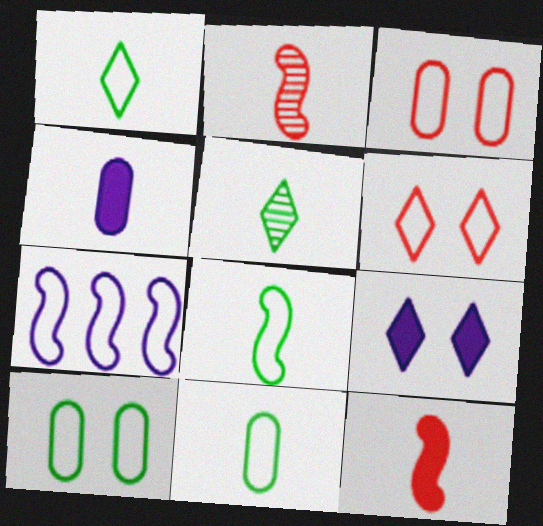[[1, 2, 4], 
[1, 3, 7], 
[1, 8, 11], 
[6, 7, 11]]